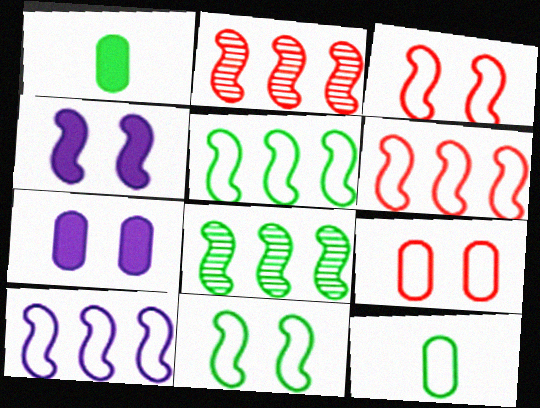[[5, 6, 10]]